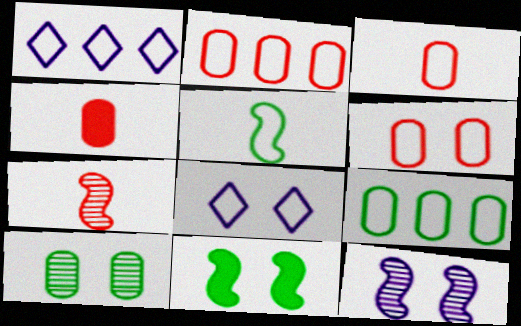[[1, 5, 6], 
[2, 3, 6], 
[2, 5, 8]]